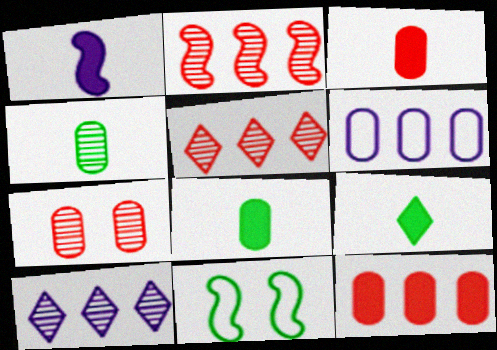[[1, 2, 11], 
[1, 3, 9], 
[3, 10, 11], 
[6, 7, 8]]